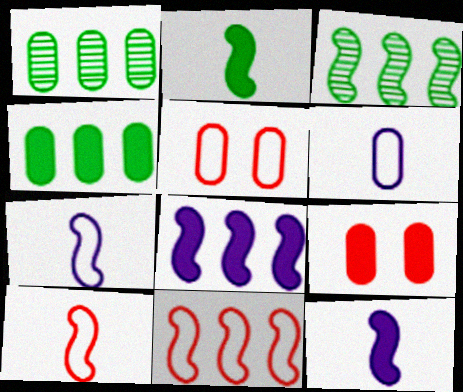[[1, 6, 9], 
[3, 8, 11]]